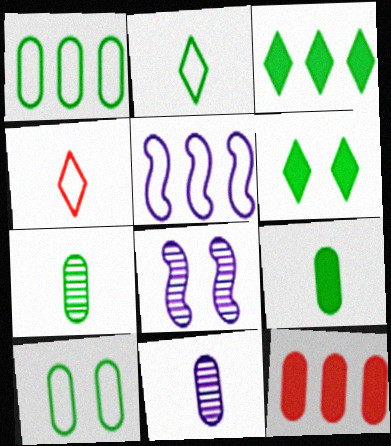[[2, 8, 12], 
[4, 5, 10], 
[10, 11, 12]]